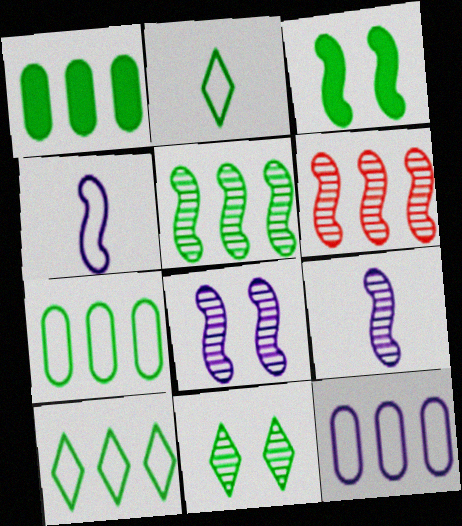[[1, 5, 10], 
[3, 4, 6]]